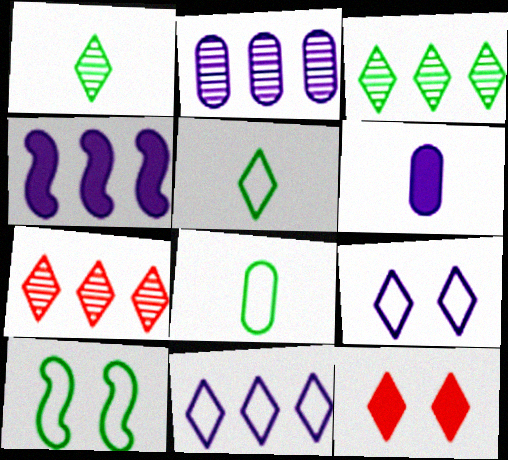[[1, 11, 12], 
[2, 4, 11], 
[6, 7, 10]]